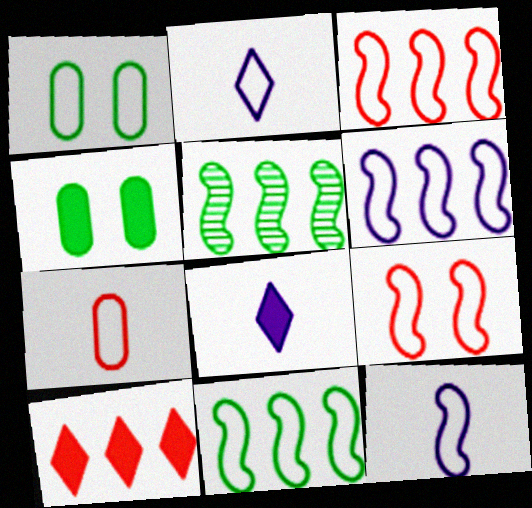[[1, 2, 3], 
[3, 6, 11], 
[9, 11, 12]]